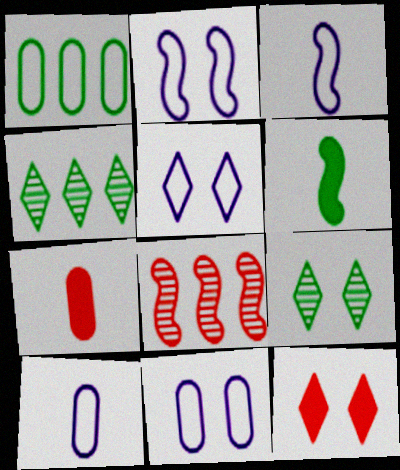[[1, 6, 9], 
[2, 4, 7], 
[2, 5, 11], 
[2, 6, 8], 
[5, 9, 12]]